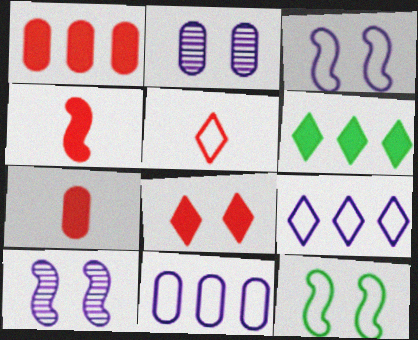[[1, 4, 8], 
[2, 8, 12], 
[5, 11, 12]]